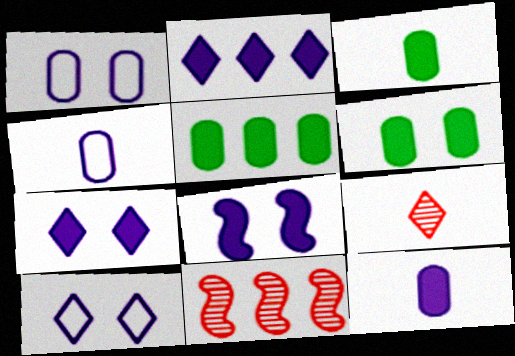[[2, 8, 12], 
[3, 5, 6], 
[3, 10, 11]]